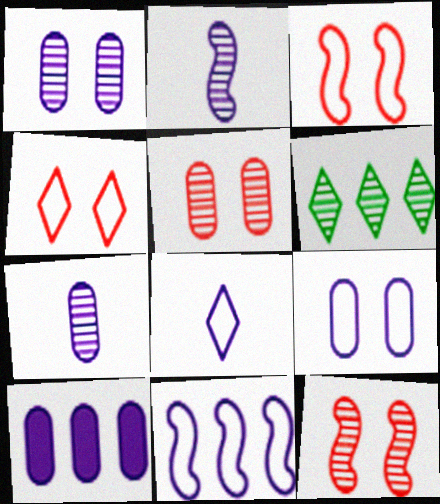[[2, 5, 6], 
[6, 7, 12], 
[7, 9, 10], 
[8, 9, 11]]